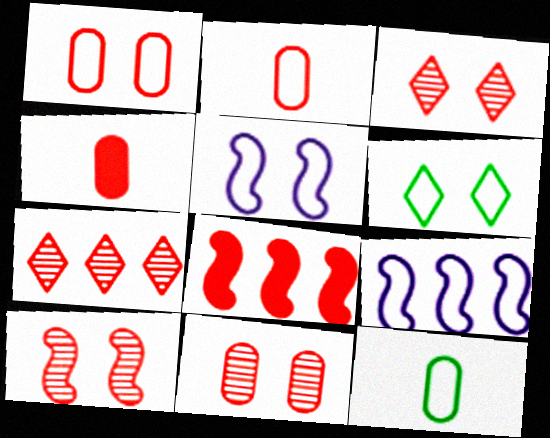[[1, 5, 6], 
[2, 3, 8], 
[2, 6, 9], 
[3, 10, 11]]